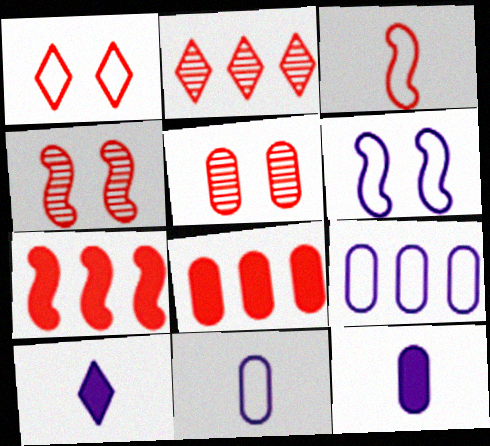[[3, 4, 7]]